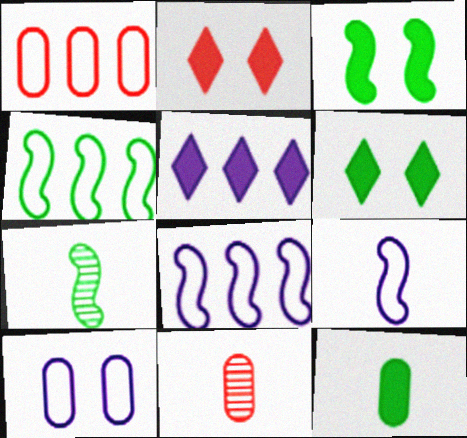[[3, 4, 7], 
[6, 8, 11]]